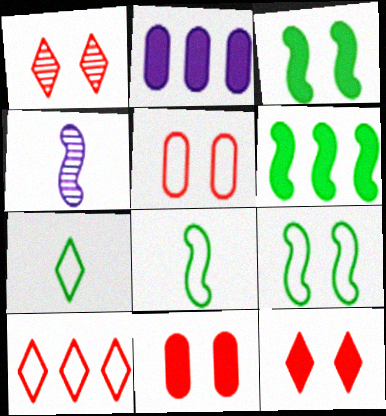[[1, 2, 8]]